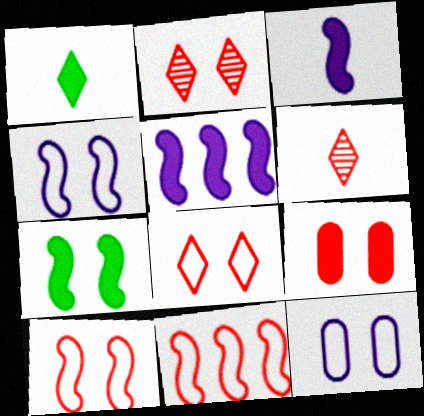[[1, 5, 9], 
[2, 7, 12], 
[2, 9, 10], 
[6, 9, 11]]